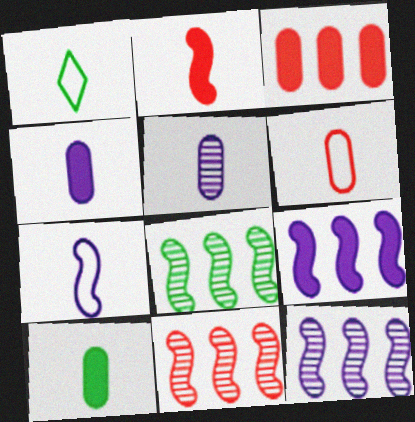[[1, 2, 5], 
[1, 6, 7], 
[5, 6, 10], 
[8, 11, 12]]